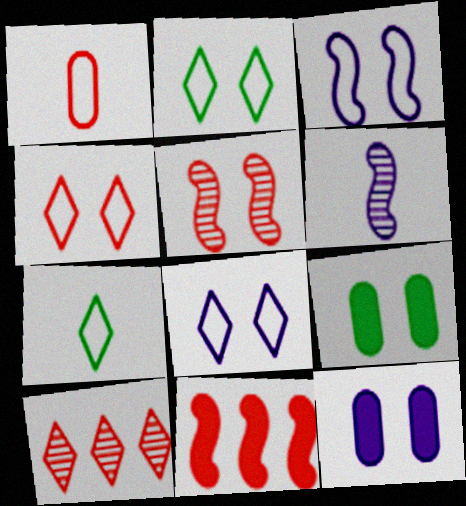[[2, 4, 8], 
[2, 5, 12], 
[5, 8, 9]]